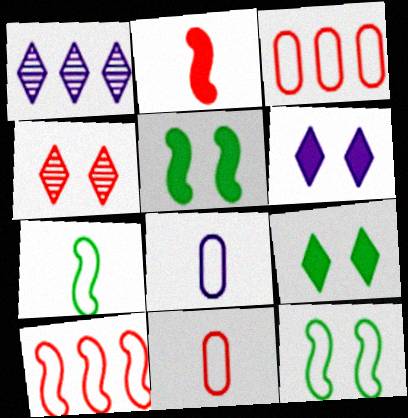[[1, 5, 11], 
[2, 3, 4]]